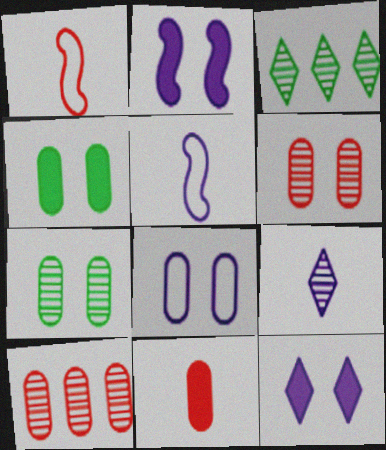[[4, 6, 8]]